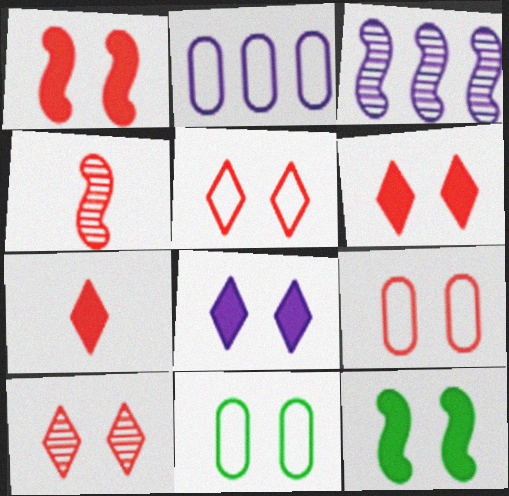[[1, 9, 10], 
[3, 7, 11], 
[5, 6, 10]]